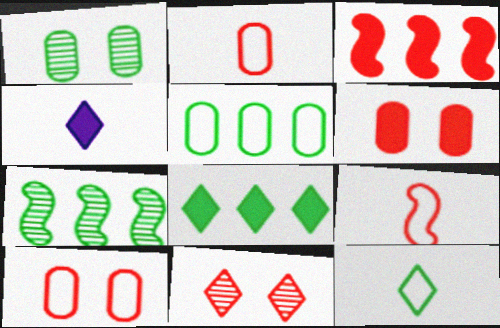[[2, 3, 11], 
[4, 7, 10], 
[5, 7, 8]]